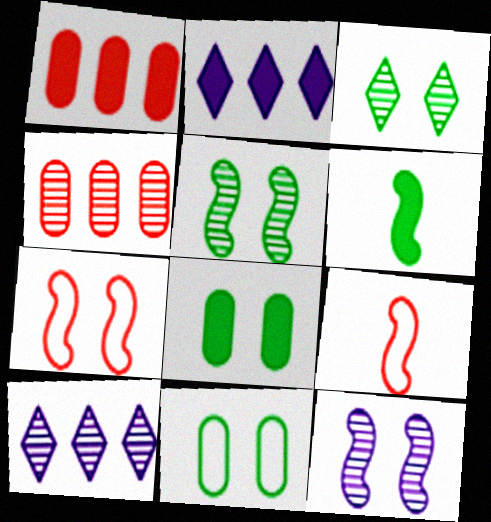[[8, 9, 10]]